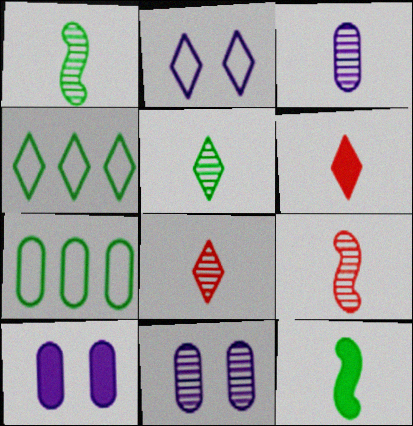[[1, 3, 8], 
[3, 5, 9], 
[4, 9, 10]]